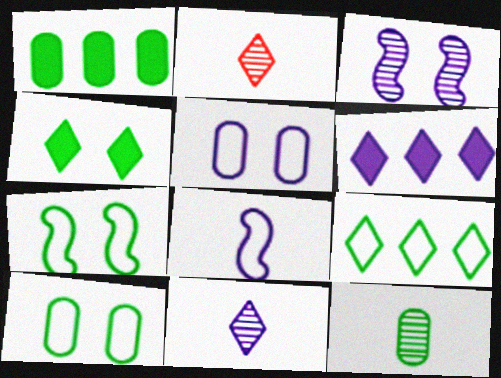[[1, 10, 12]]